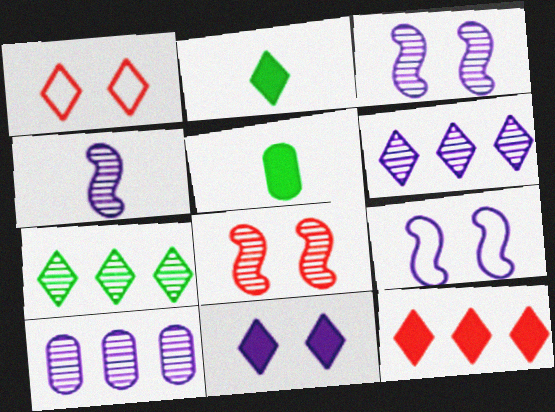[[1, 2, 6], 
[2, 11, 12]]